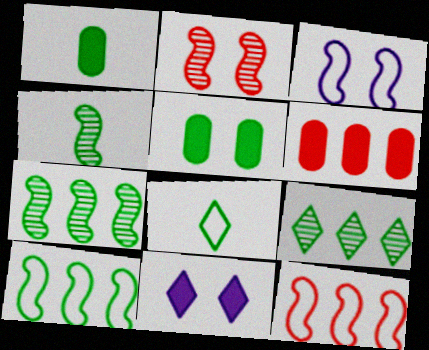[[1, 4, 8], 
[5, 7, 8]]